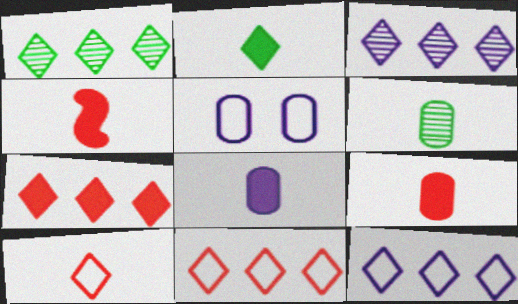[[1, 4, 5], 
[1, 7, 12], 
[2, 4, 8]]